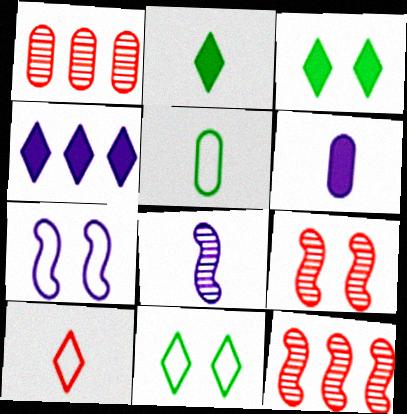[[1, 2, 7], 
[4, 5, 9], 
[6, 11, 12]]